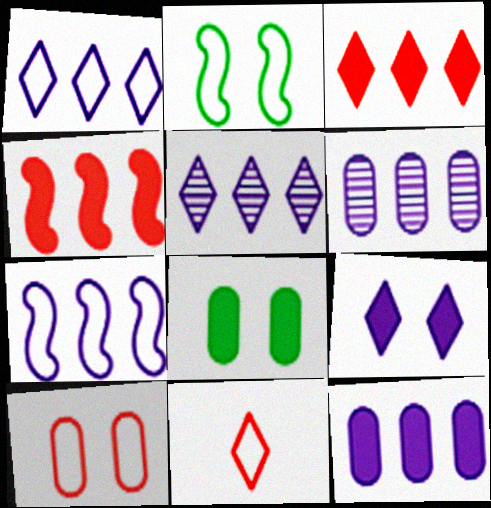[[5, 7, 12]]